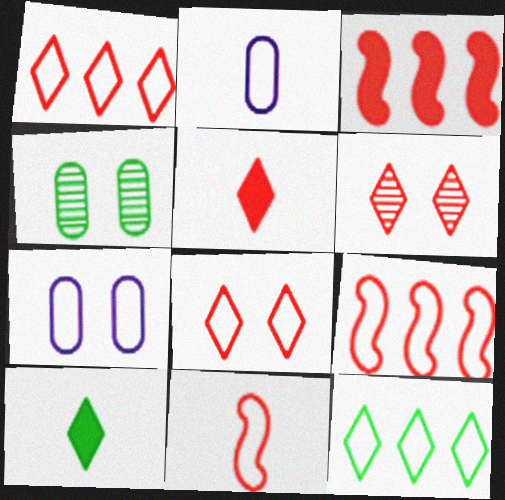[[1, 5, 6], 
[7, 11, 12]]